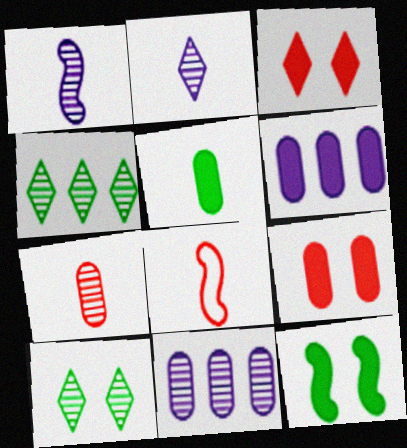[[2, 5, 8], 
[5, 6, 9], 
[6, 8, 10]]